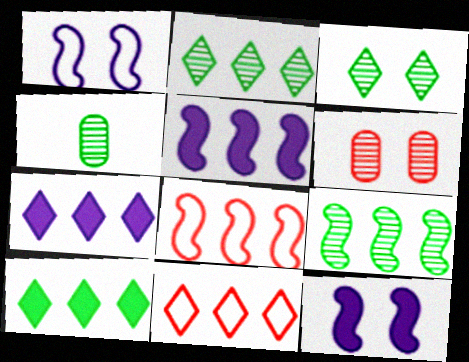[[2, 7, 11], 
[3, 4, 9], 
[4, 11, 12], 
[5, 8, 9]]